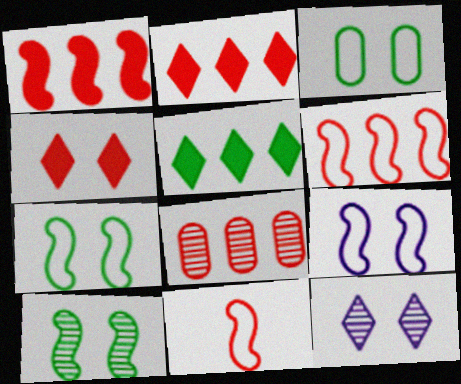[[2, 6, 8], 
[4, 8, 11]]